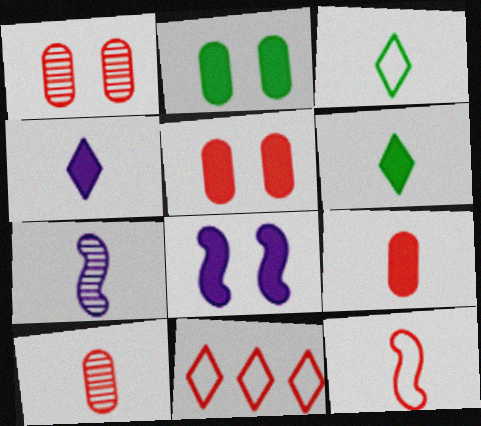[[2, 7, 11], 
[3, 7, 9]]